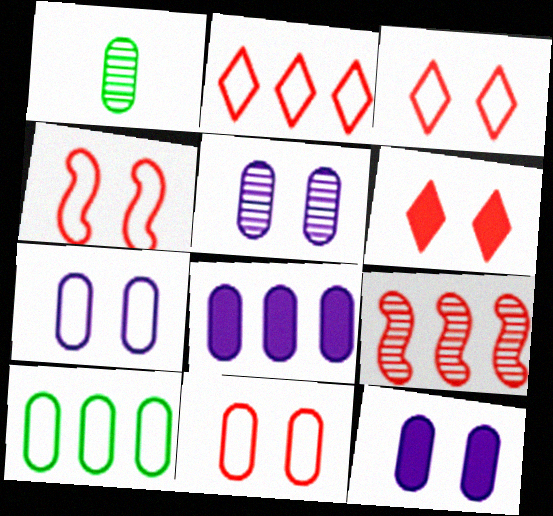[[1, 8, 11], 
[3, 4, 11], 
[5, 7, 12]]